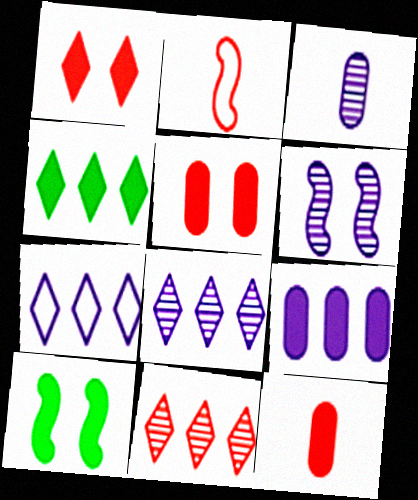[[2, 5, 11], 
[3, 6, 8], 
[4, 7, 11]]